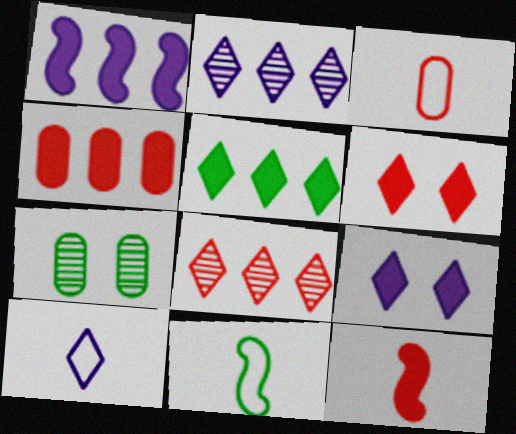[[1, 4, 5], 
[2, 9, 10], 
[3, 10, 11], 
[4, 6, 12], 
[5, 7, 11]]